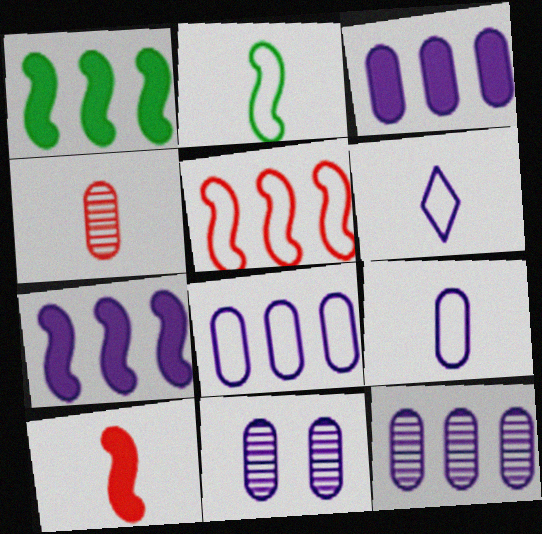[[3, 8, 12], 
[3, 9, 11], 
[6, 7, 11]]